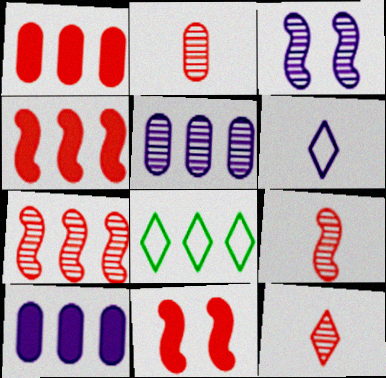[[2, 9, 12], 
[3, 6, 10], 
[4, 5, 8], 
[7, 8, 10]]